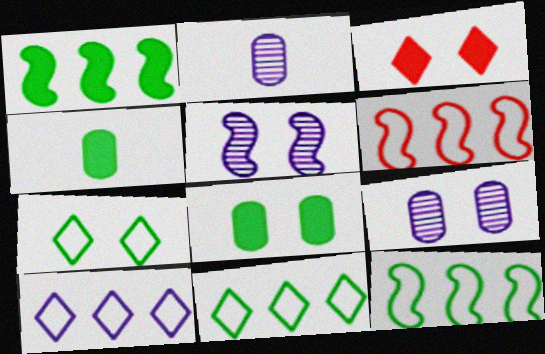[[2, 3, 12]]